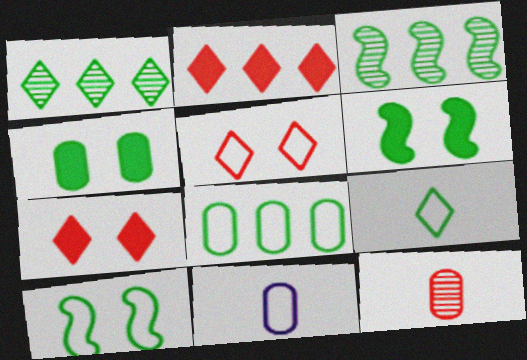[[3, 4, 9], 
[3, 7, 11], 
[8, 9, 10]]